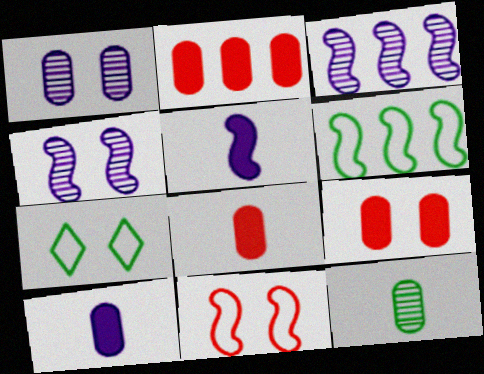[[2, 8, 9], 
[3, 7, 8], 
[4, 7, 9]]